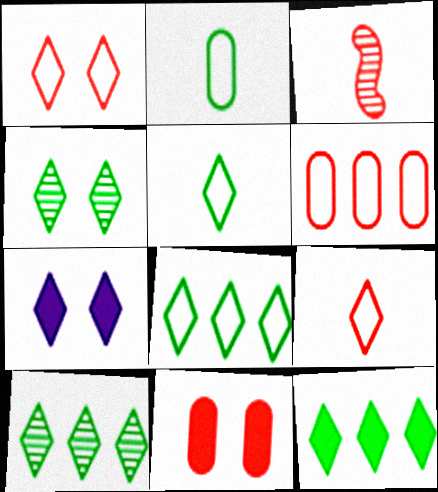[[1, 4, 7], 
[4, 5, 12], 
[7, 9, 10], 
[8, 10, 12]]